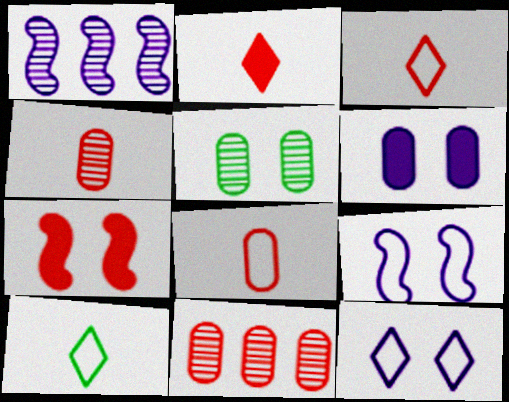[[3, 7, 11], 
[5, 7, 12]]